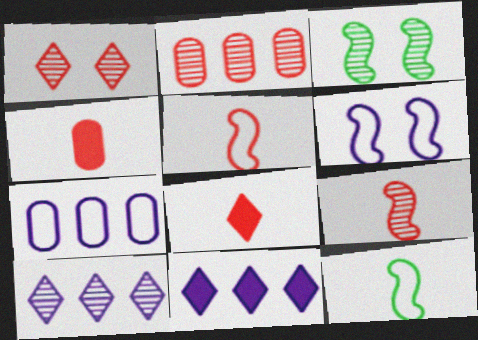[[1, 2, 9], 
[3, 7, 8]]